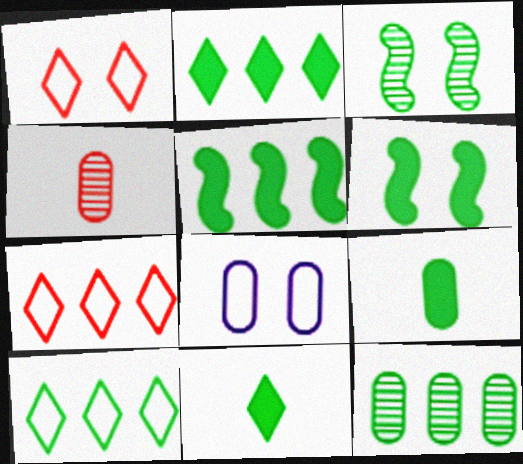[[2, 6, 9], 
[3, 9, 10], 
[5, 10, 12]]